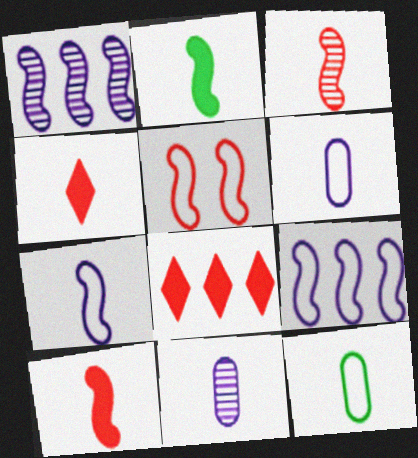[[1, 2, 5], 
[2, 3, 7]]